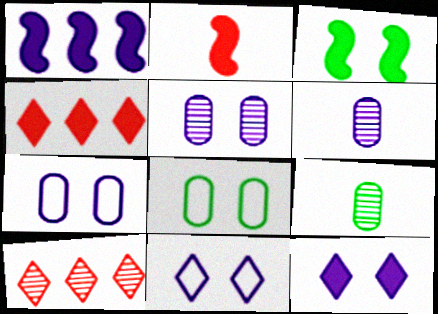[[1, 2, 3], 
[1, 6, 11]]